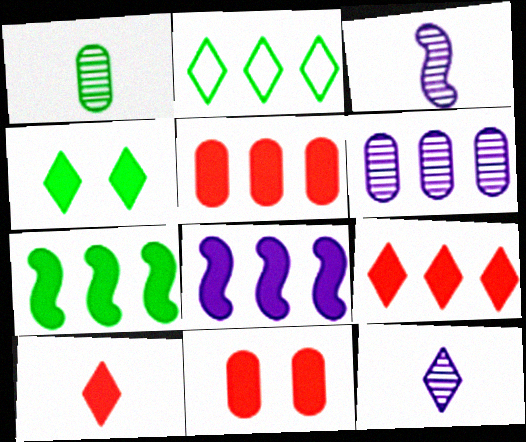[[2, 3, 11]]